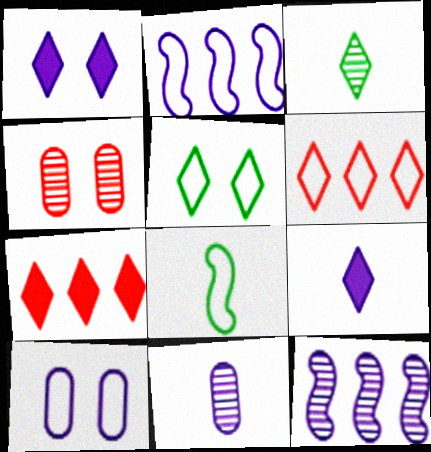[[1, 2, 11], 
[1, 3, 6], 
[3, 4, 12], 
[6, 8, 10], 
[9, 10, 12]]